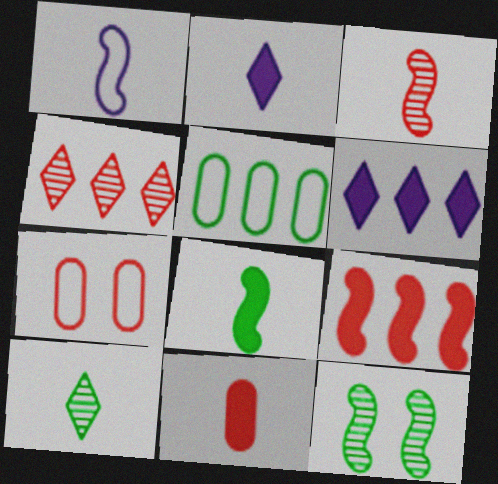[[1, 3, 8], 
[1, 9, 12], 
[1, 10, 11], 
[2, 8, 11]]